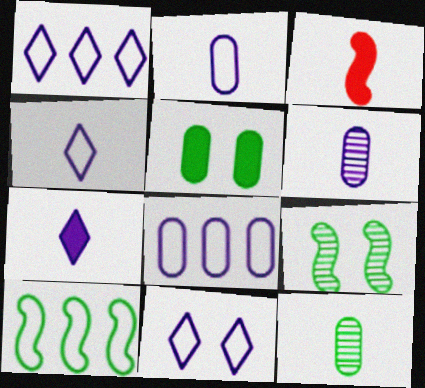[[1, 4, 11], 
[3, 4, 12]]